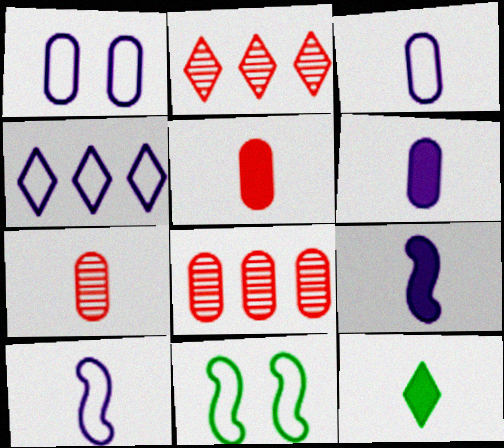[[1, 4, 10], 
[2, 6, 11], 
[5, 9, 12], 
[7, 10, 12]]